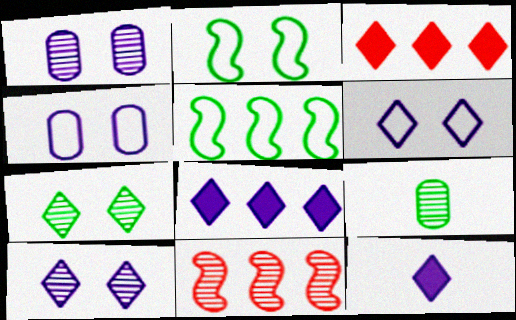[[9, 10, 11]]